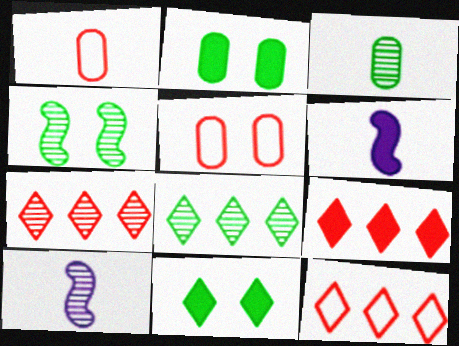[[2, 6, 9], 
[2, 10, 12], 
[3, 4, 8], 
[5, 6, 8], 
[7, 9, 12]]